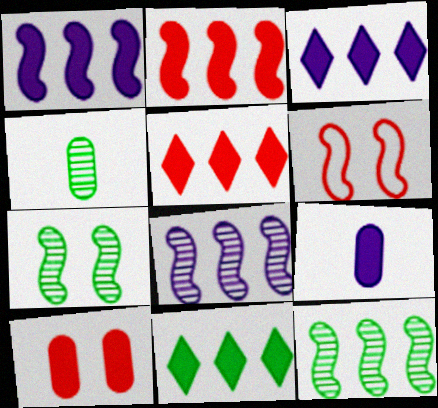[[3, 4, 6], 
[3, 5, 11]]